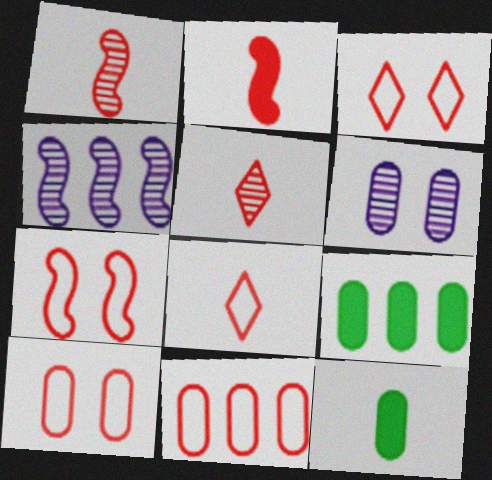[[3, 4, 12], 
[3, 7, 10], 
[6, 11, 12], 
[7, 8, 11]]